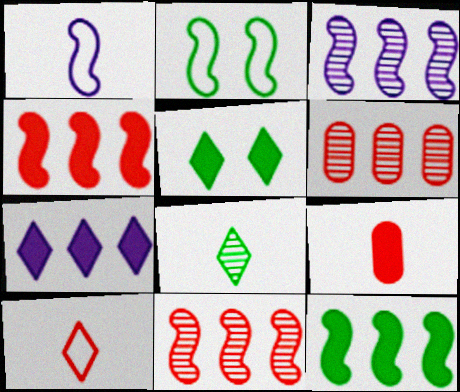[[1, 5, 6], 
[1, 8, 9]]